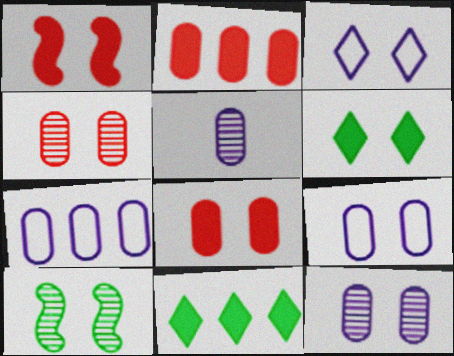[[3, 8, 10]]